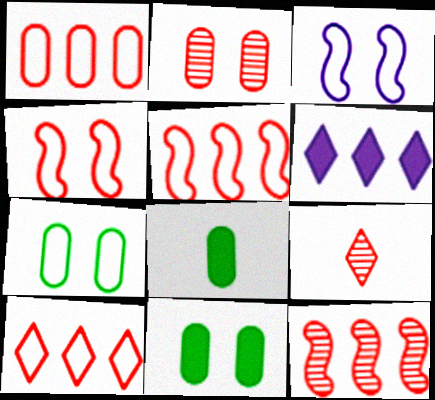[[1, 5, 10], 
[2, 9, 12]]